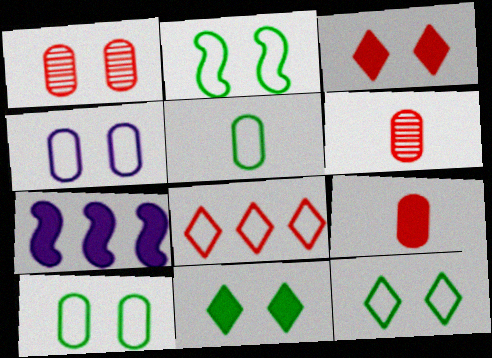[[2, 10, 12], 
[6, 7, 12], 
[7, 9, 11]]